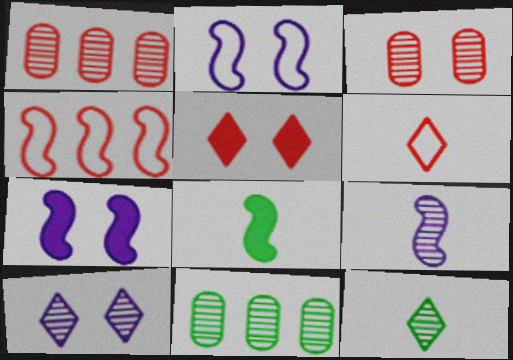[[6, 7, 11]]